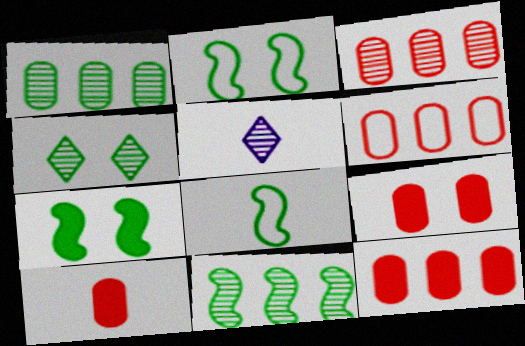[[2, 5, 12], 
[3, 6, 12], 
[5, 6, 7], 
[5, 8, 10], 
[7, 8, 11], 
[9, 10, 12]]